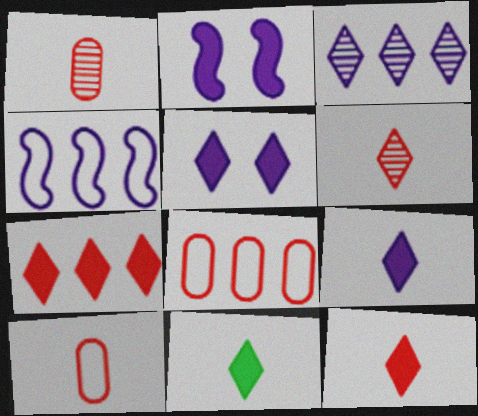[[5, 7, 11], 
[9, 11, 12]]